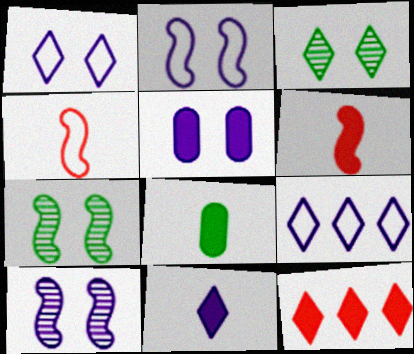[[1, 5, 10], 
[6, 8, 11]]